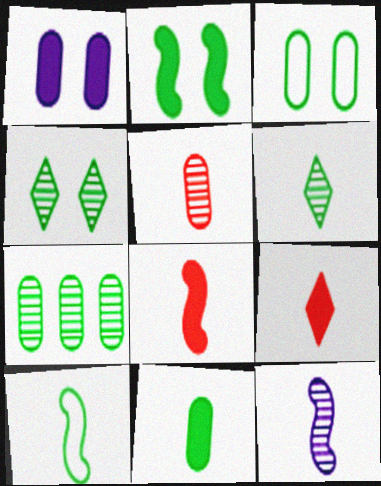[[2, 3, 4], 
[3, 7, 11], 
[5, 6, 12], 
[6, 10, 11], 
[8, 10, 12]]